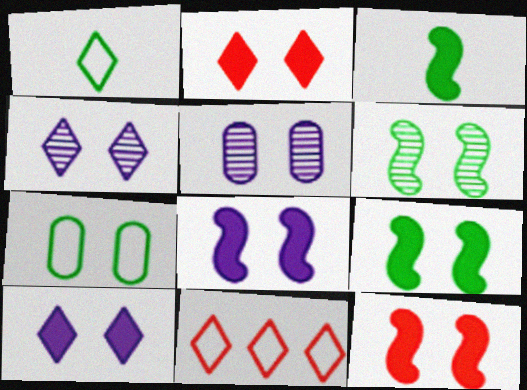[[3, 5, 11], 
[4, 7, 12], 
[8, 9, 12]]